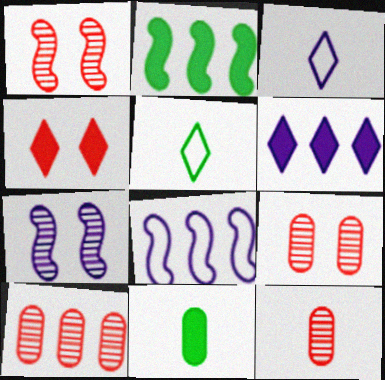[[2, 3, 9], 
[9, 10, 12]]